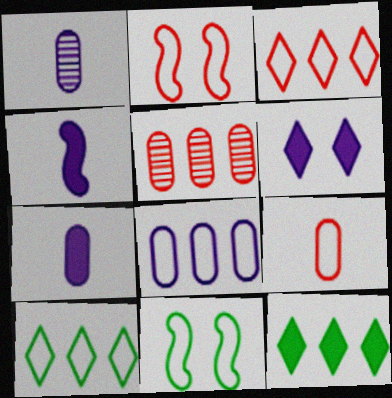[[1, 2, 12], 
[2, 3, 9]]